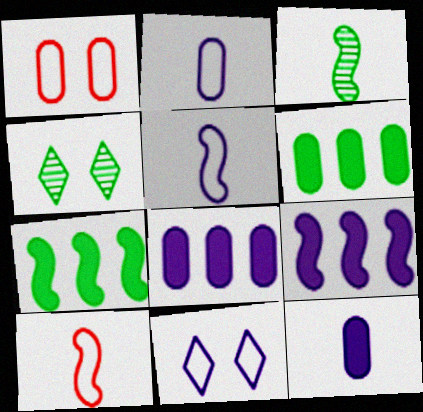[[4, 8, 10]]